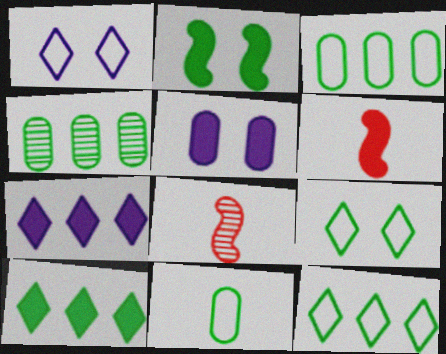[[1, 4, 6], 
[5, 6, 10], 
[5, 8, 12]]